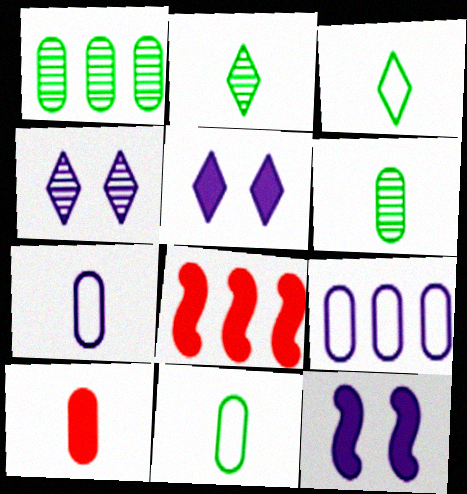[[4, 8, 11], 
[6, 7, 10]]